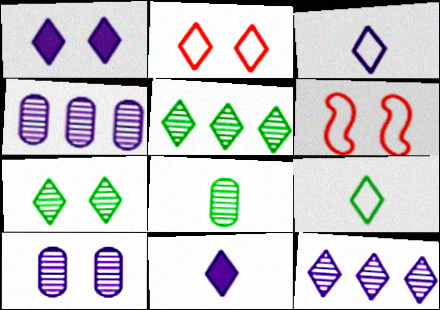[[1, 2, 7], 
[1, 3, 12], 
[2, 5, 11]]